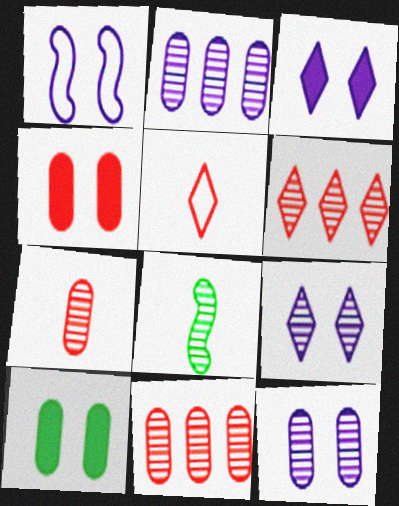[[1, 3, 12], 
[6, 8, 12], 
[8, 9, 11]]